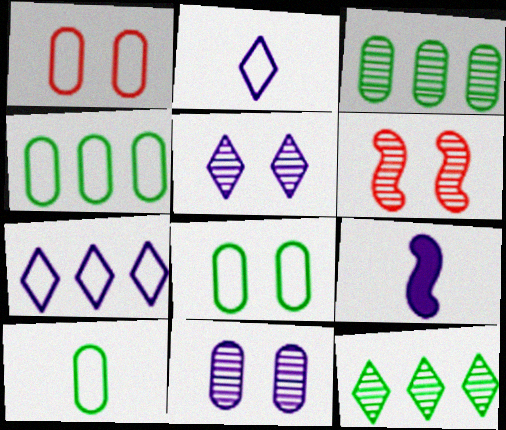[[1, 9, 12], 
[4, 8, 10], 
[7, 9, 11]]